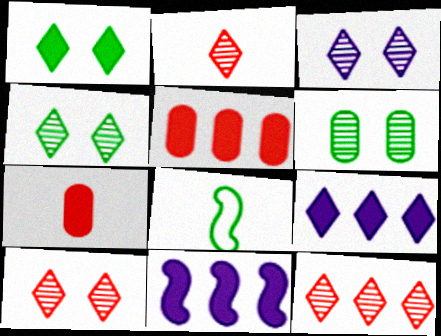[[1, 7, 11], 
[2, 10, 12], 
[3, 4, 10], 
[3, 5, 8]]